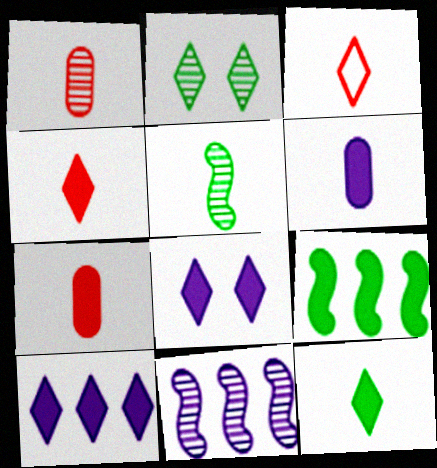[[1, 2, 11], 
[2, 3, 10], 
[3, 5, 6], 
[7, 8, 9]]